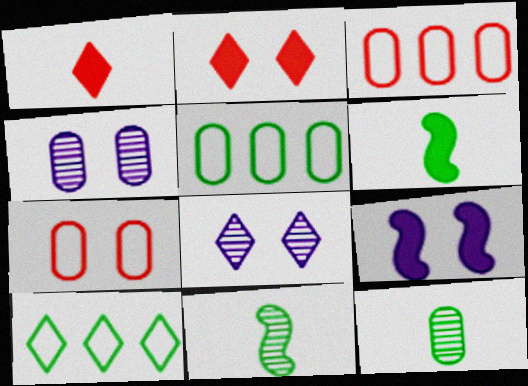[[1, 8, 10], 
[3, 6, 8]]